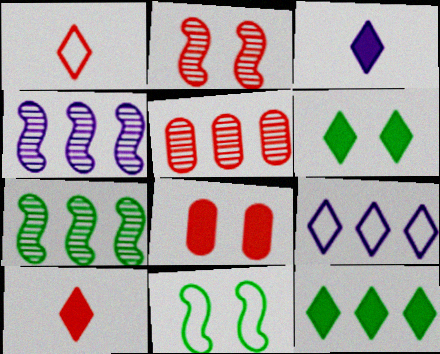[[3, 5, 11]]